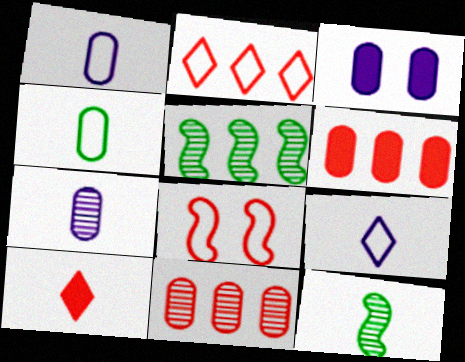[[1, 10, 12], 
[2, 3, 12], 
[3, 4, 11], 
[8, 10, 11]]